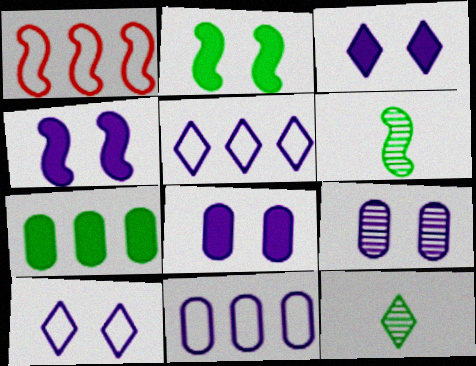[[1, 4, 6], 
[1, 8, 12], 
[3, 4, 8], 
[4, 9, 10]]